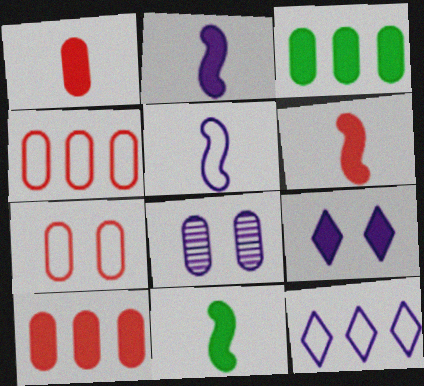[[2, 6, 11], 
[2, 8, 12], 
[3, 6, 9], 
[9, 10, 11]]